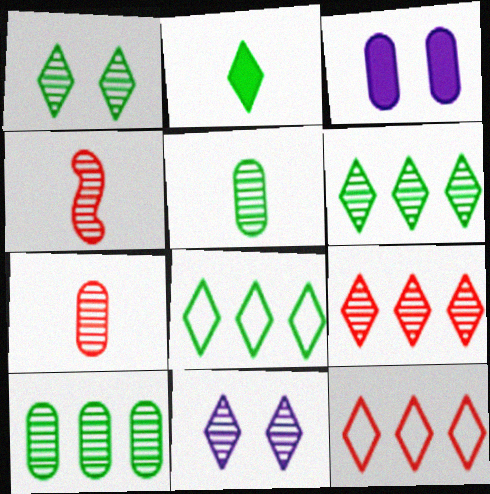[[1, 2, 8], 
[2, 11, 12], 
[3, 4, 8], 
[4, 10, 11]]